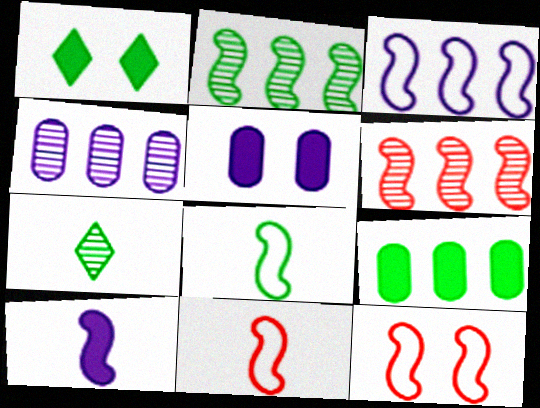[[1, 4, 11], 
[2, 10, 12], 
[3, 8, 12]]